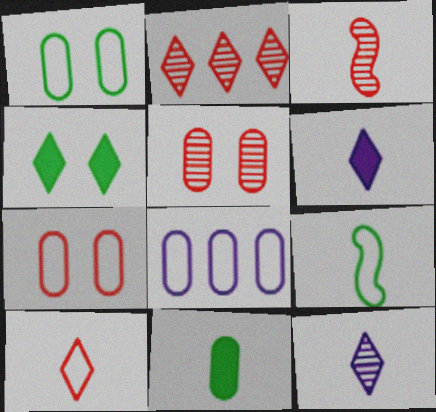[[2, 3, 5], 
[3, 4, 8], 
[5, 8, 11]]